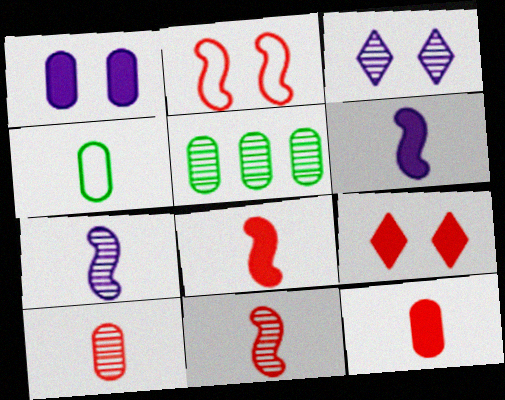[[3, 5, 11]]